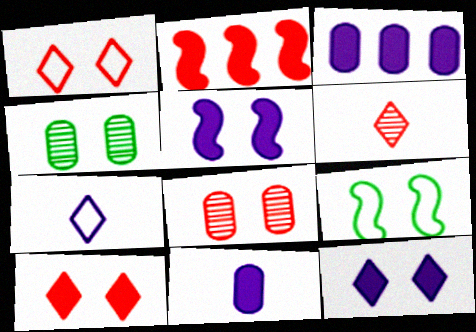[[1, 4, 5], 
[2, 4, 7], 
[3, 6, 9], 
[8, 9, 12]]